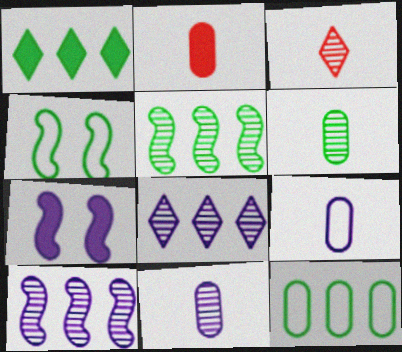[[1, 2, 7], 
[1, 4, 6], 
[1, 5, 12], 
[2, 4, 8], 
[2, 6, 9], 
[3, 7, 12], 
[7, 8, 9]]